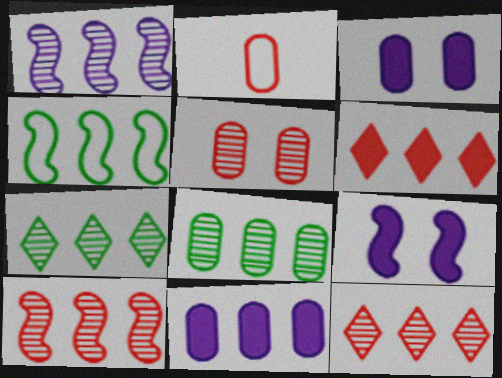[[1, 8, 12], 
[2, 3, 8], 
[2, 7, 9], 
[4, 11, 12]]